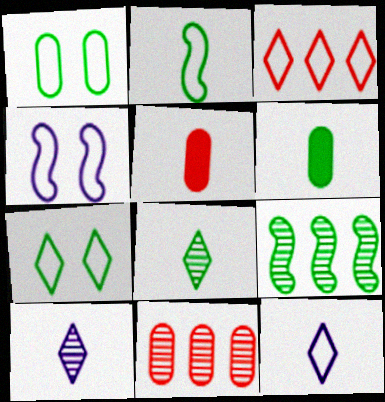[[2, 5, 10], 
[2, 6, 8], 
[3, 7, 12], 
[6, 7, 9]]